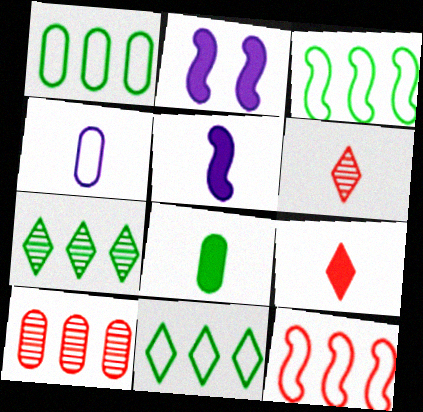[[1, 2, 6], 
[1, 3, 11], 
[5, 8, 9]]